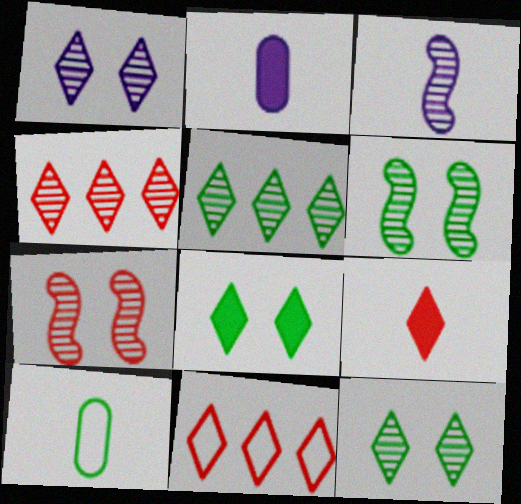[[2, 6, 11], 
[3, 9, 10]]